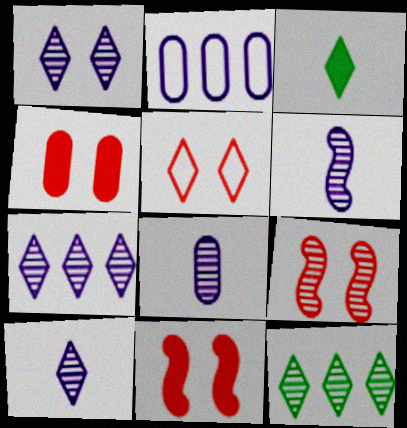[[1, 7, 10], 
[2, 3, 9], 
[3, 5, 7], 
[4, 5, 9], 
[6, 8, 10], 
[8, 9, 12]]